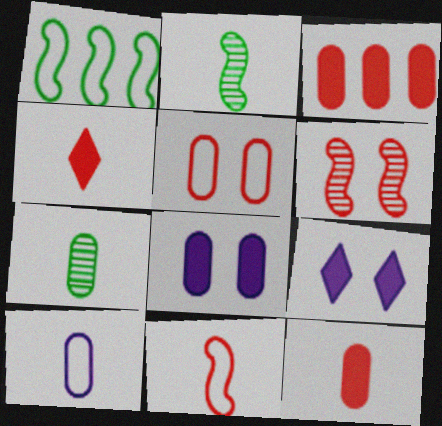[[2, 4, 10], 
[7, 10, 12]]